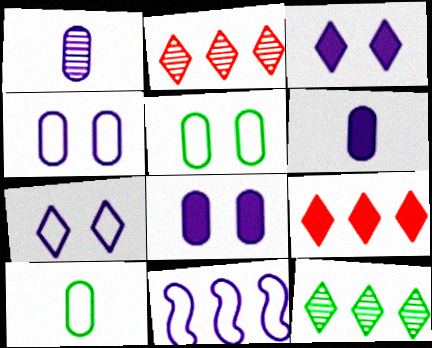[[1, 3, 11]]